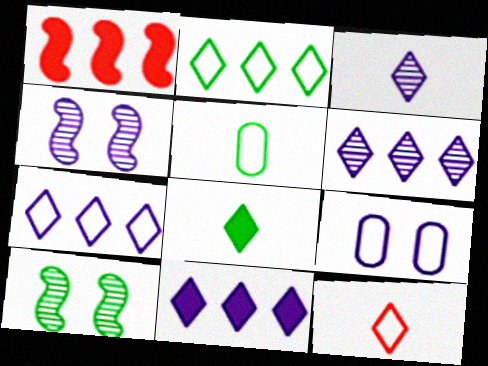[[3, 8, 12], 
[6, 7, 11]]